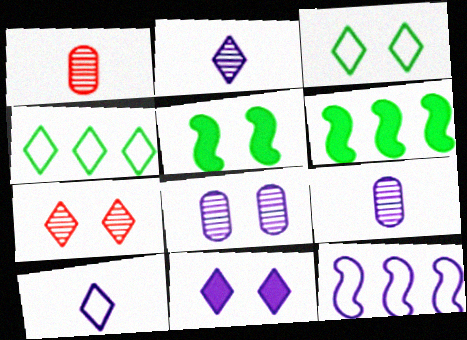[[3, 7, 11], 
[9, 11, 12]]